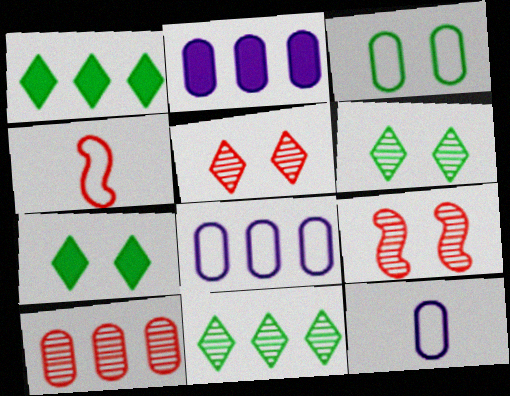[[1, 9, 12], 
[2, 4, 6]]